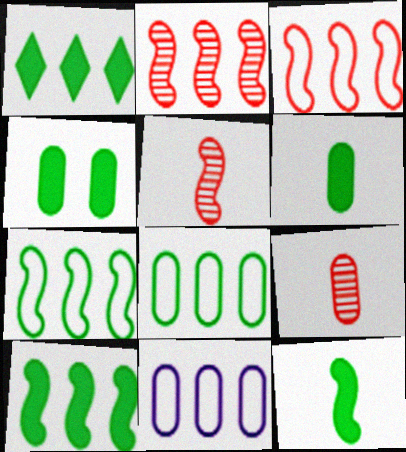[[1, 2, 11], 
[1, 4, 12], 
[4, 9, 11]]